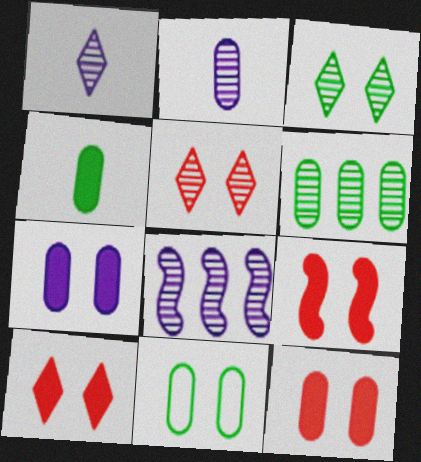[[4, 6, 11], 
[9, 10, 12]]